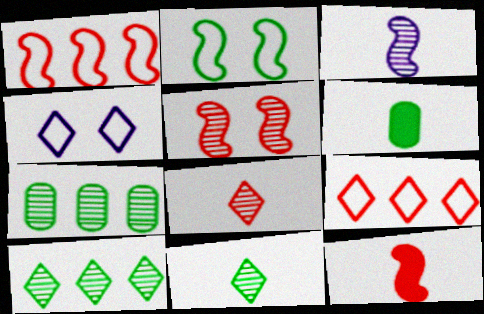[[1, 5, 12], 
[2, 6, 10], 
[4, 7, 12]]